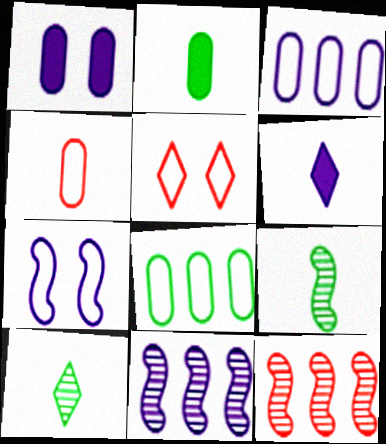[[2, 5, 11], 
[4, 6, 9]]